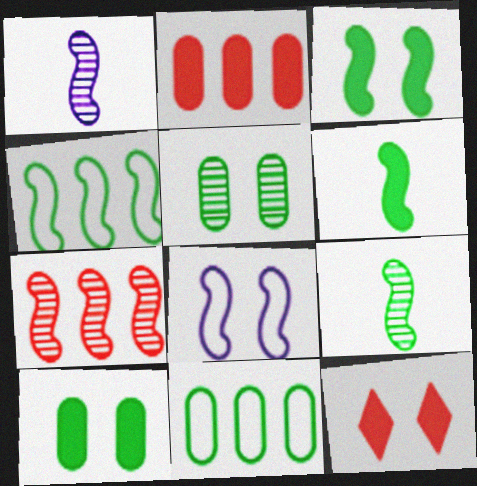[[1, 11, 12], 
[3, 4, 9], 
[5, 8, 12], 
[6, 7, 8]]